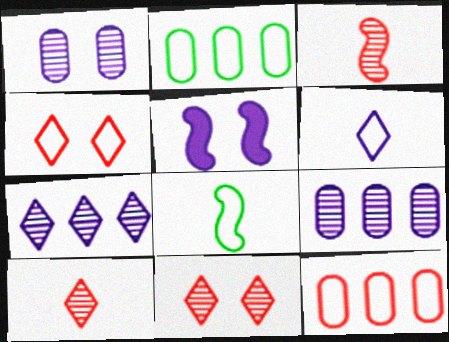[[2, 5, 10], 
[5, 6, 9]]